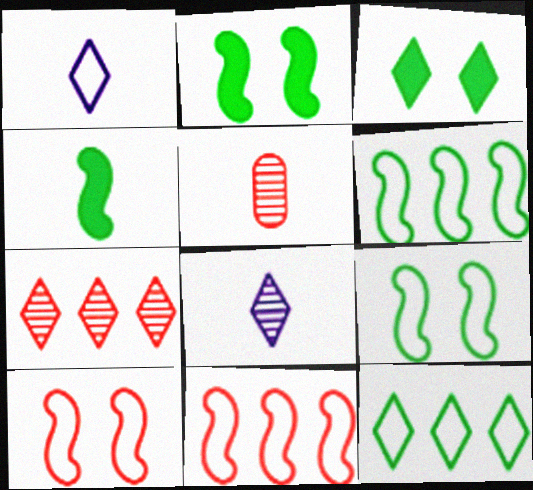[[1, 3, 7], 
[1, 4, 5]]